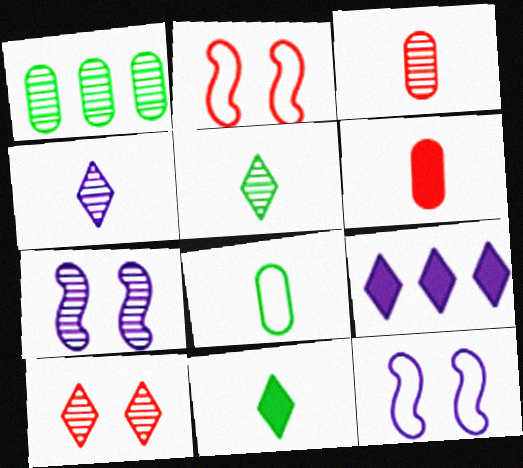[]